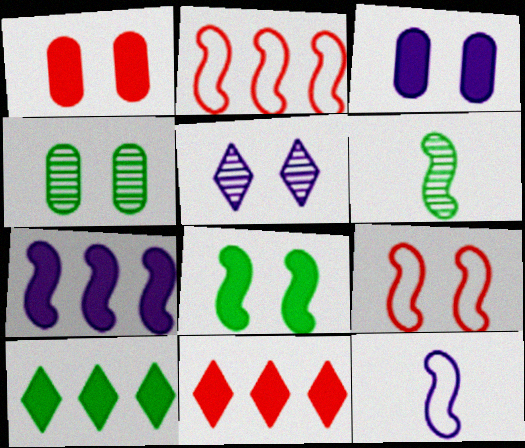[[4, 11, 12], 
[6, 7, 9]]